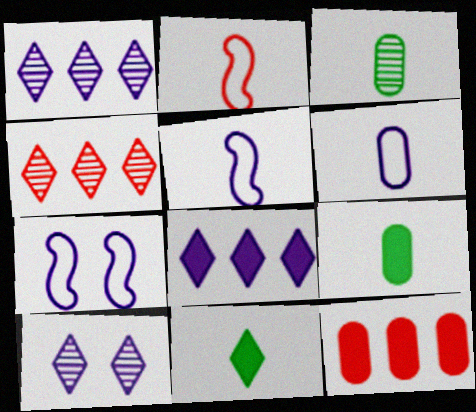[[4, 7, 9]]